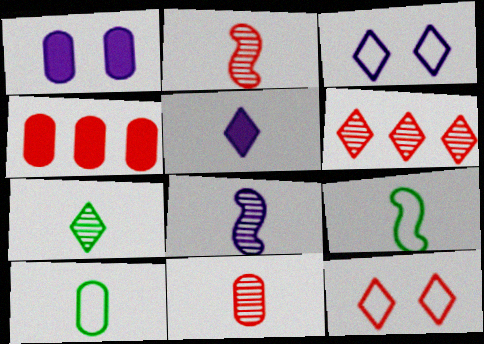[[1, 6, 9], 
[2, 4, 12], 
[2, 5, 10], 
[5, 9, 11], 
[7, 8, 11]]